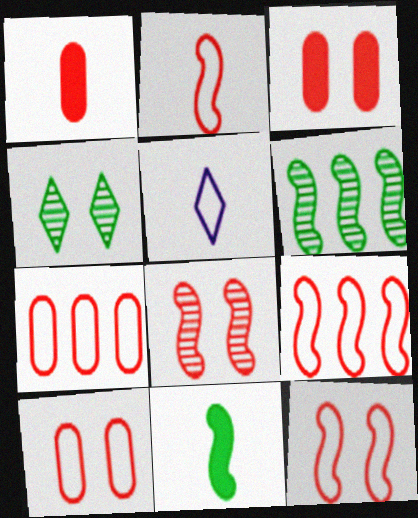[[2, 9, 12], 
[3, 5, 6]]